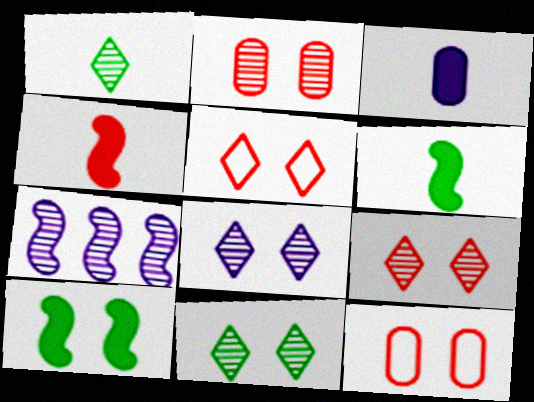[[1, 2, 7], 
[8, 9, 11], 
[8, 10, 12]]